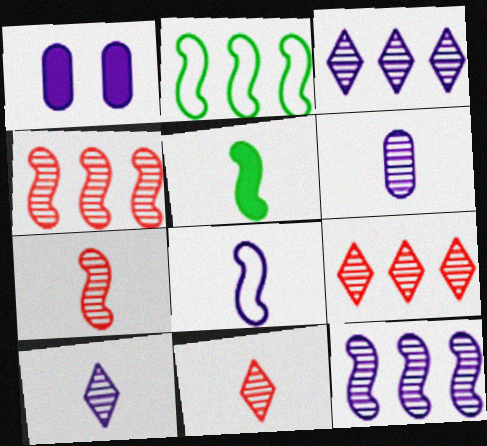[[1, 2, 11], 
[1, 3, 8], 
[5, 7, 8]]